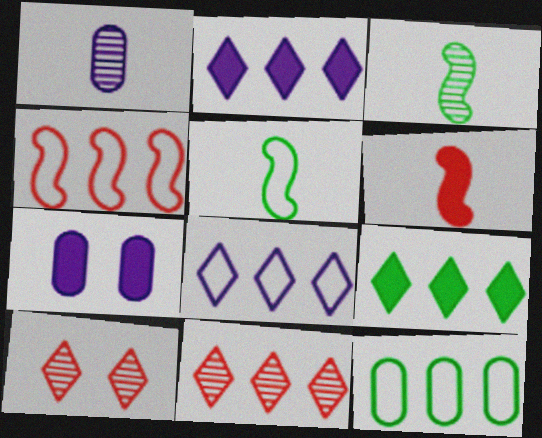[[4, 8, 12], 
[5, 7, 11], 
[6, 7, 9], 
[8, 9, 11]]